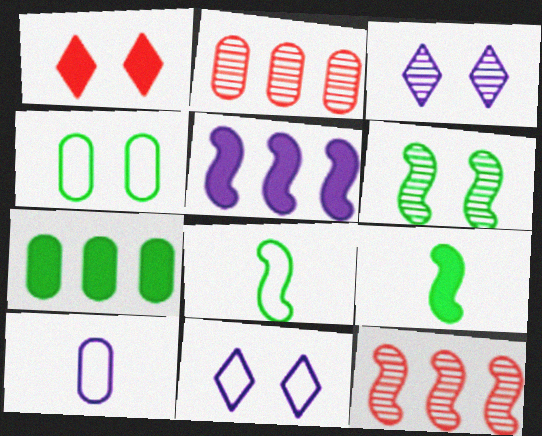[[2, 9, 11], 
[3, 5, 10]]